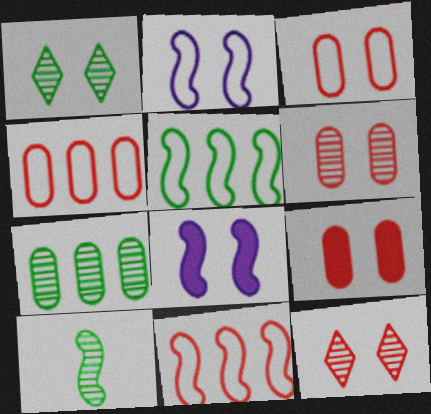[[1, 2, 9], 
[1, 3, 8], 
[1, 7, 10], 
[3, 6, 9], 
[8, 10, 11]]